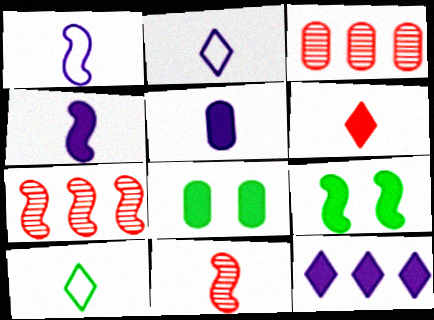[[1, 7, 9], 
[2, 3, 9], 
[2, 7, 8], 
[5, 10, 11]]